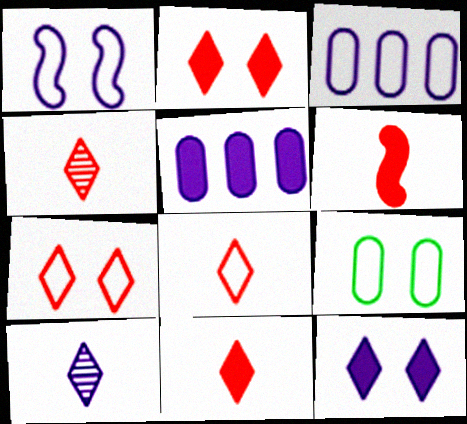[[1, 5, 10], 
[1, 7, 9], 
[4, 8, 11]]